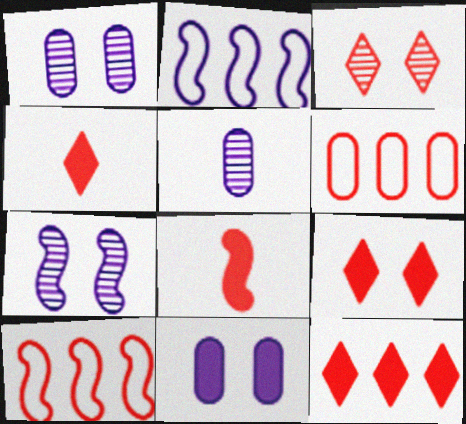[[3, 6, 8], 
[4, 9, 12]]